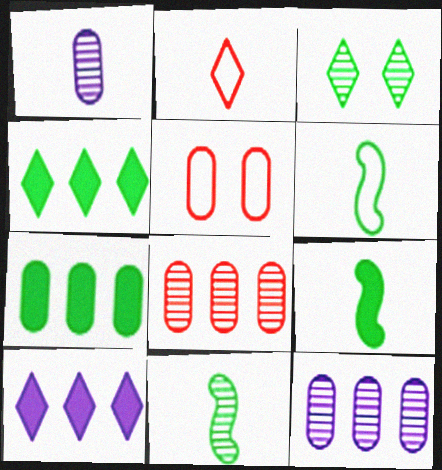[[1, 2, 9], 
[1, 5, 7], 
[2, 3, 10], 
[3, 6, 7], 
[5, 10, 11], 
[6, 9, 11]]